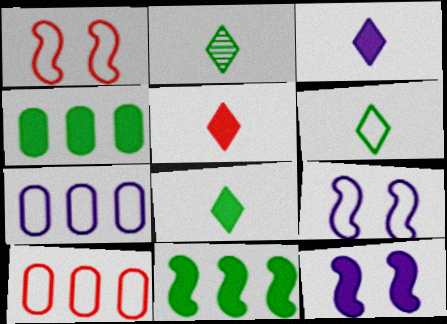[[1, 6, 7], 
[2, 6, 8], 
[2, 10, 12], 
[3, 5, 8], 
[4, 5, 12], 
[6, 9, 10]]